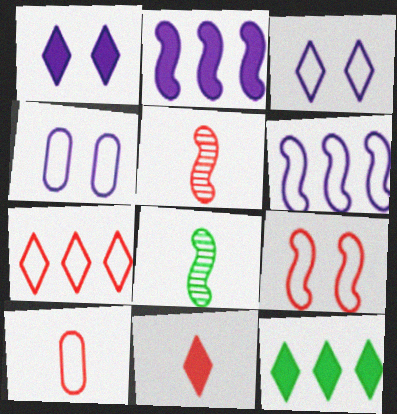[[1, 11, 12], 
[2, 8, 9], 
[4, 5, 12], 
[5, 10, 11], 
[7, 9, 10]]